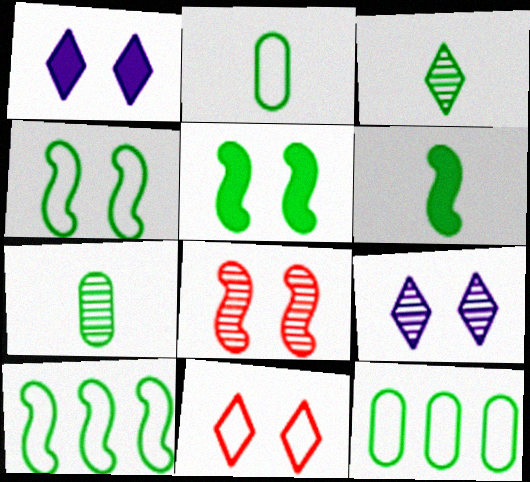[[2, 3, 6], 
[3, 5, 12]]